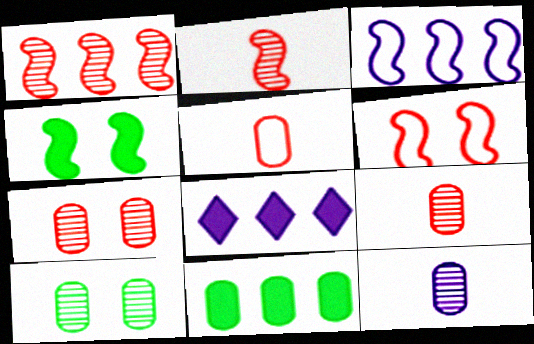[[2, 3, 4]]